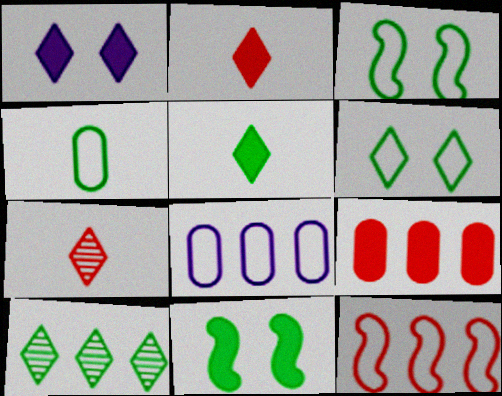[[4, 10, 11], 
[5, 6, 10], 
[7, 8, 11]]